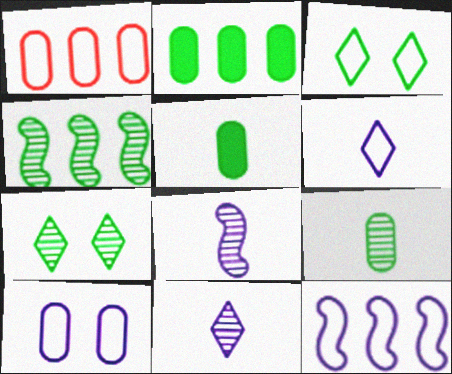[[3, 4, 5], 
[4, 7, 9], 
[6, 10, 12]]